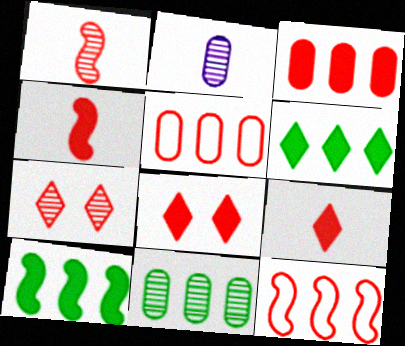[[1, 5, 8], 
[3, 4, 8], 
[4, 5, 7]]